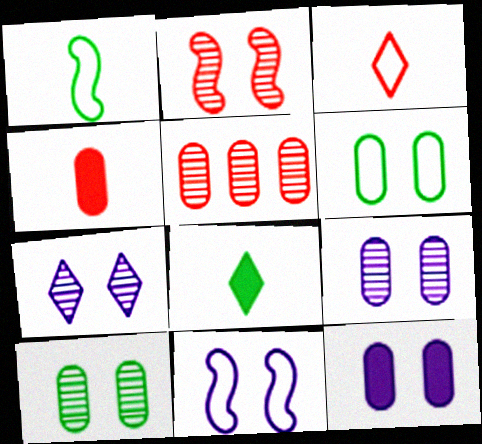[[2, 7, 10], 
[5, 8, 11], 
[7, 11, 12]]